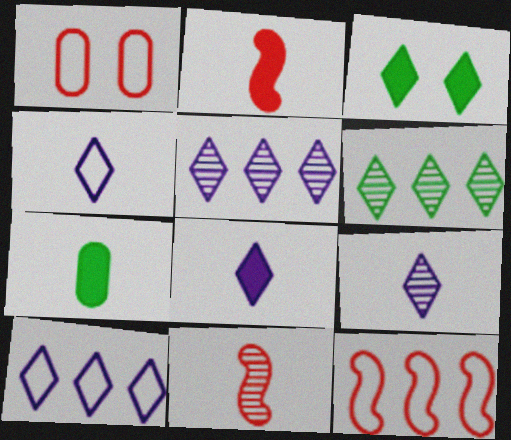[[2, 7, 8], 
[4, 7, 11], 
[4, 8, 9]]